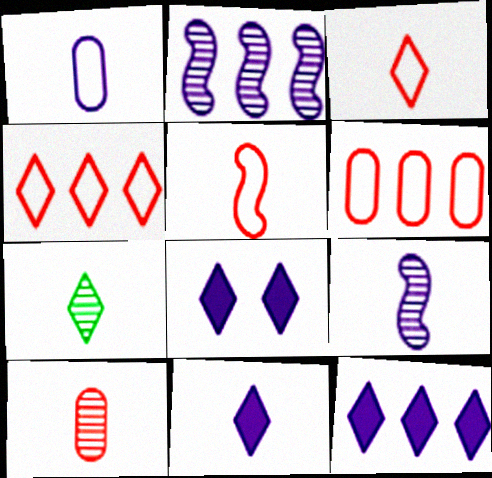[[1, 2, 8], 
[1, 9, 11], 
[3, 7, 11], 
[4, 7, 8], 
[7, 9, 10], 
[8, 11, 12]]